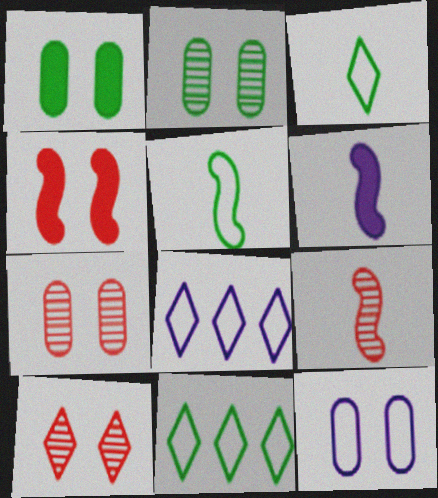[[1, 7, 12], 
[1, 8, 9], 
[5, 6, 9], 
[6, 7, 11]]